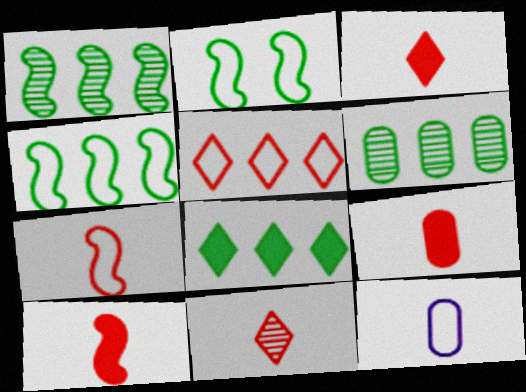[[2, 5, 12], 
[3, 9, 10], 
[4, 6, 8], 
[7, 9, 11]]